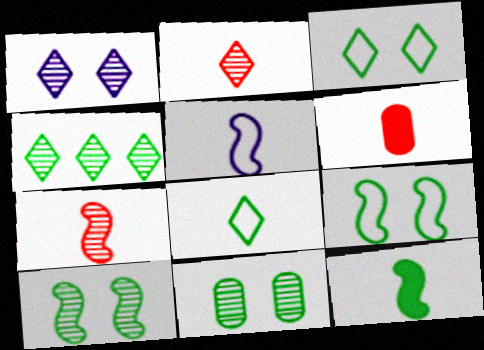[[1, 2, 4], 
[5, 7, 12]]